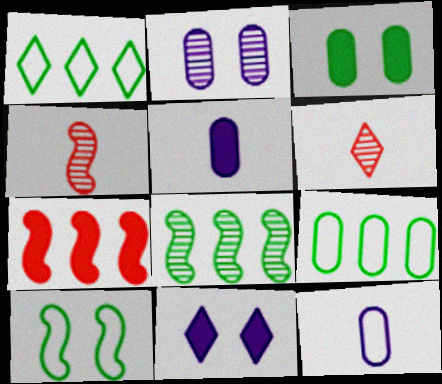[[1, 6, 11], 
[2, 6, 8], 
[4, 9, 11]]